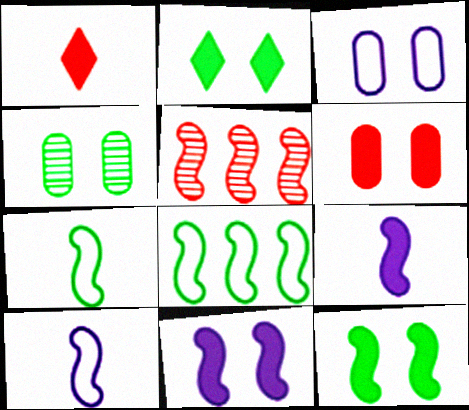[[2, 6, 11], 
[3, 4, 6], 
[5, 7, 11], 
[5, 10, 12]]